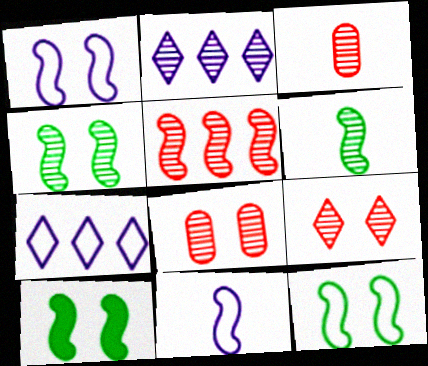[[2, 3, 4], 
[2, 6, 8], 
[3, 5, 9], 
[3, 7, 10], 
[4, 10, 12], 
[5, 10, 11]]